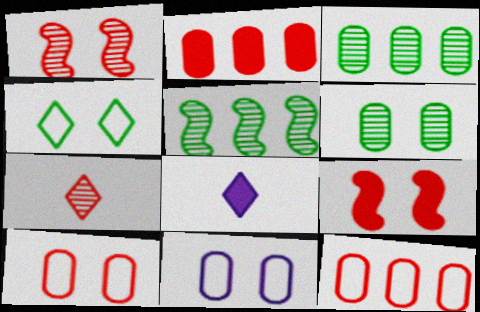[[5, 8, 10], 
[7, 9, 12]]